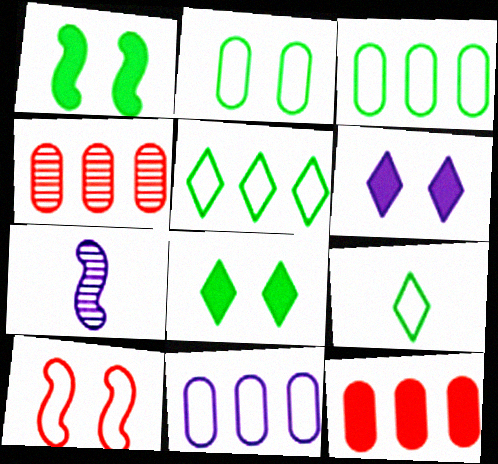[[6, 7, 11], 
[9, 10, 11]]